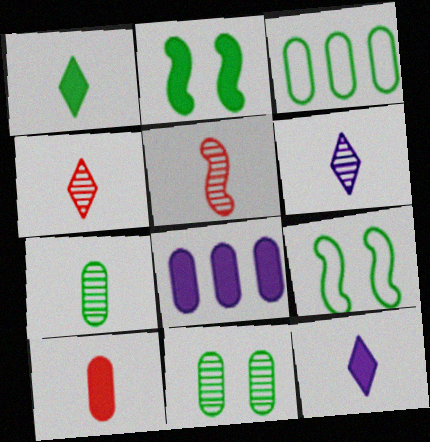[[4, 8, 9], 
[5, 6, 7]]